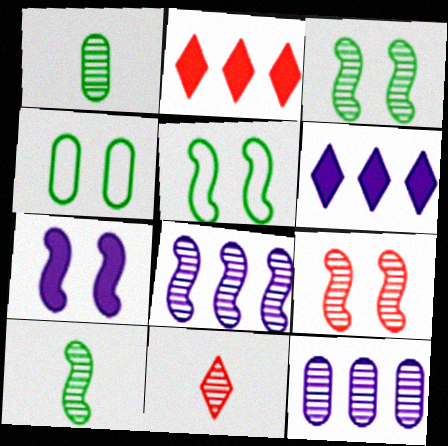[[3, 11, 12], 
[5, 7, 9], 
[8, 9, 10]]